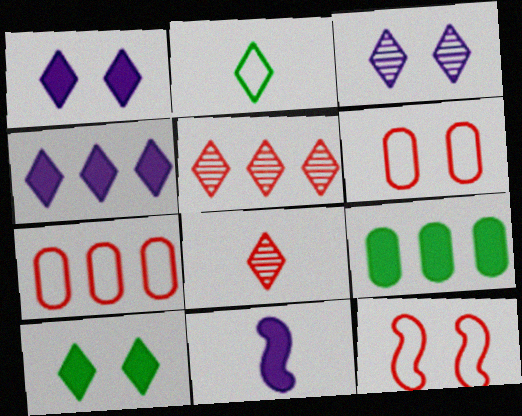[[1, 2, 5]]